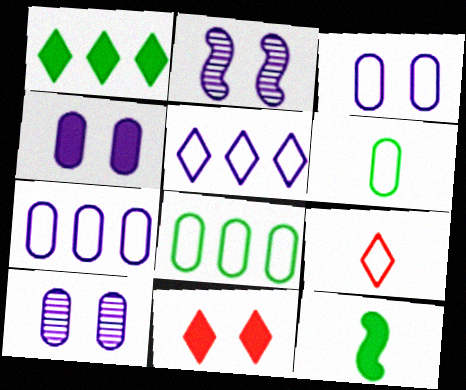[[3, 4, 10]]